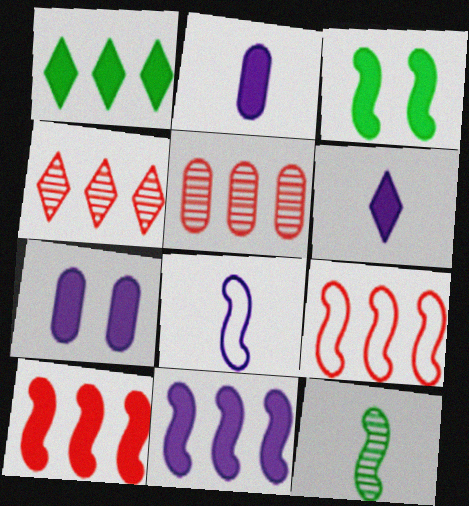[[6, 7, 11]]